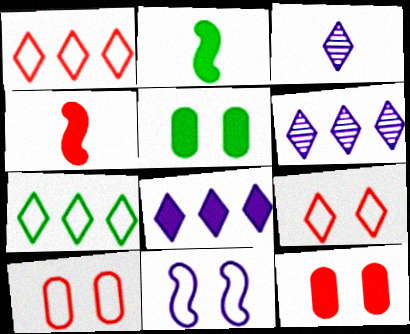[[2, 6, 10], 
[2, 8, 12], 
[4, 5, 8]]